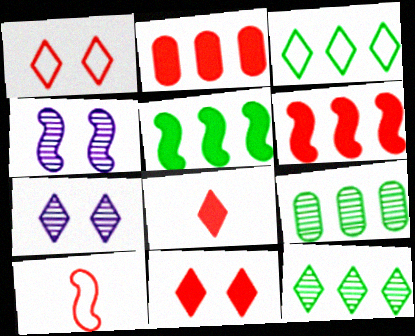[[3, 5, 9], 
[3, 7, 8], 
[4, 5, 10]]